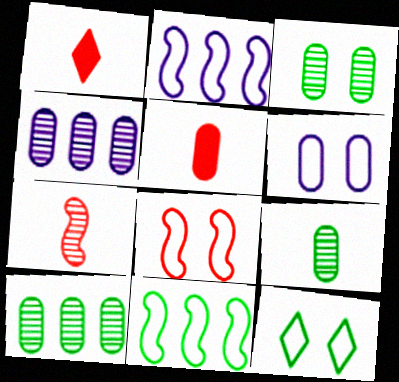[[1, 2, 3], 
[3, 9, 10], 
[5, 6, 10], 
[6, 8, 12]]